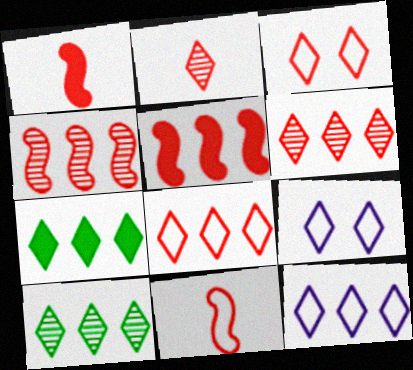[[2, 7, 9], 
[6, 7, 12]]